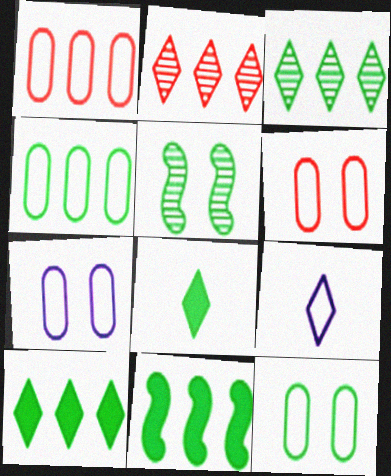[[3, 4, 11], 
[4, 5, 8], 
[6, 7, 12]]